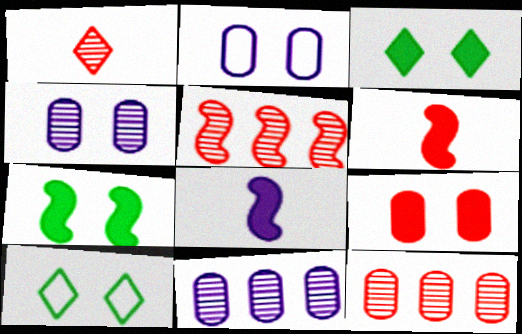[[6, 10, 11], 
[8, 10, 12]]